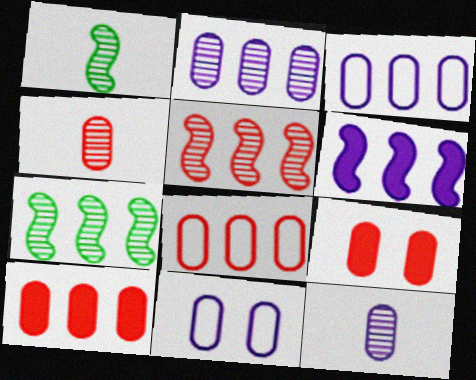[[4, 8, 9]]